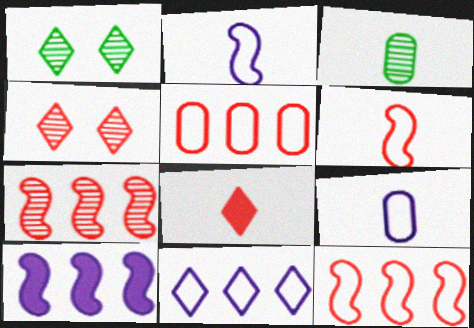[[1, 8, 11], 
[2, 3, 8]]